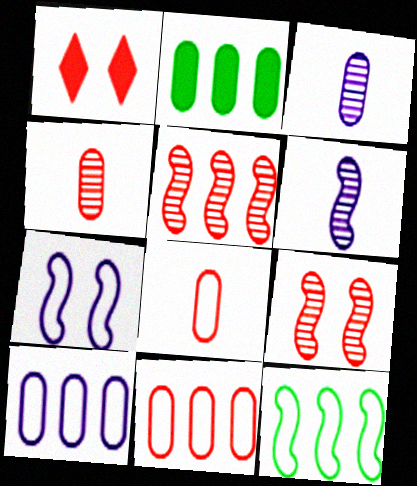[[1, 3, 12], 
[1, 5, 8]]